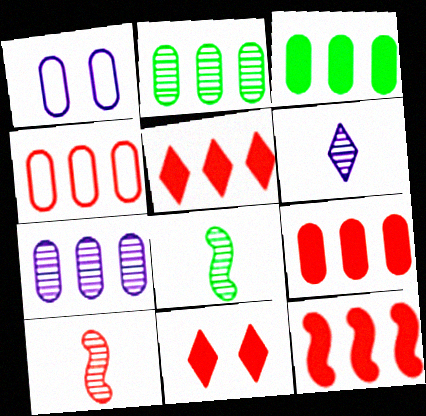[[1, 5, 8], 
[3, 4, 7], 
[4, 10, 11], 
[5, 9, 12]]